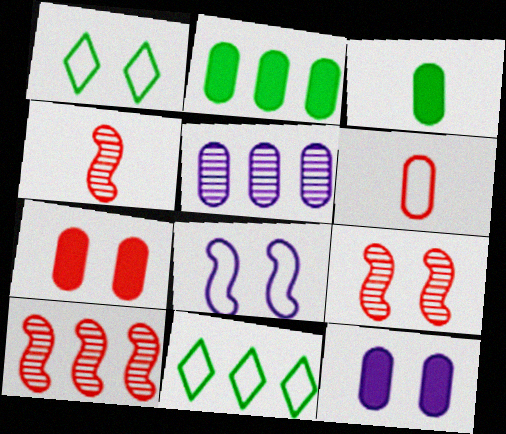[[1, 9, 12], 
[4, 9, 10], 
[4, 11, 12], 
[6, 8, 11]]